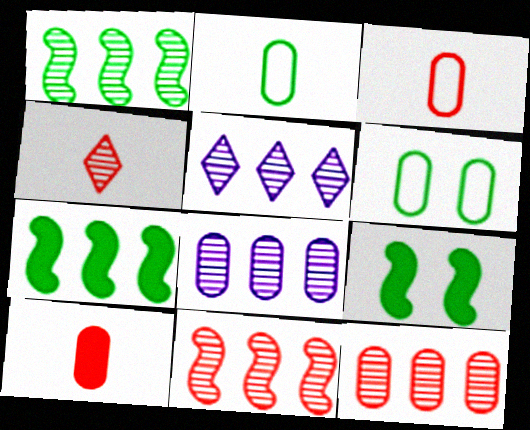[[1, 5, 12], 
[3, 5, 9], 
[6, 8, 10]]